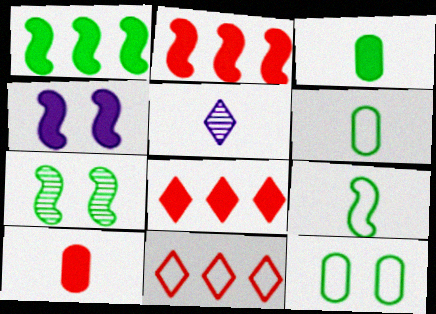[[1, 7, 9], 
[2, 5, 12], 
[3, 4, 8], 
[5, 9, 10]]